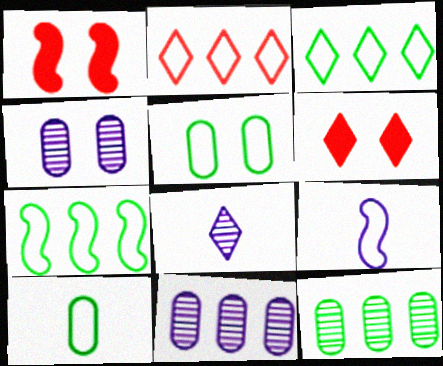[[2, 5, 9], 
[3, 6, 8], 
[6, 9, 12]]